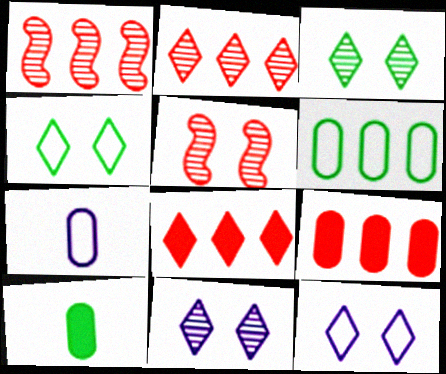[[1, 10, 12]]